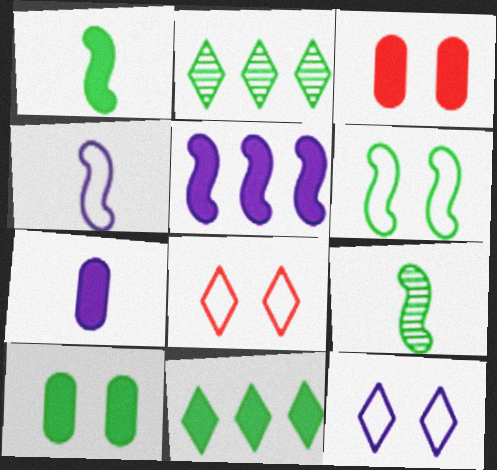[[1, 10, 11], 
[2, 3, 4]]